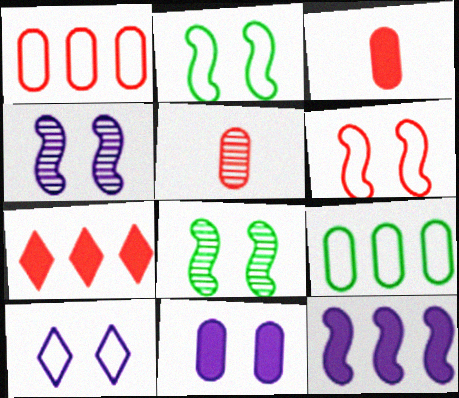[[4, 10, 11], 
[5, 6, 7], 
[5, 9, 11]]